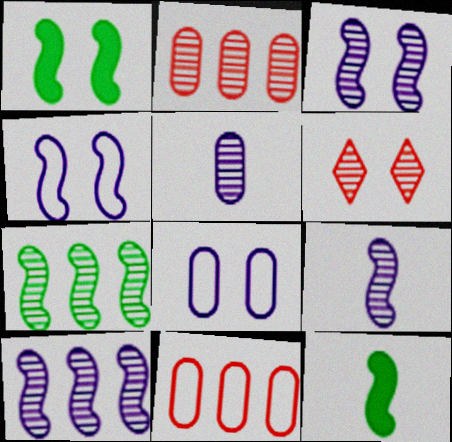[[1, 6, 8], 
[3, 9, 10], 
[5, 6, 7]]